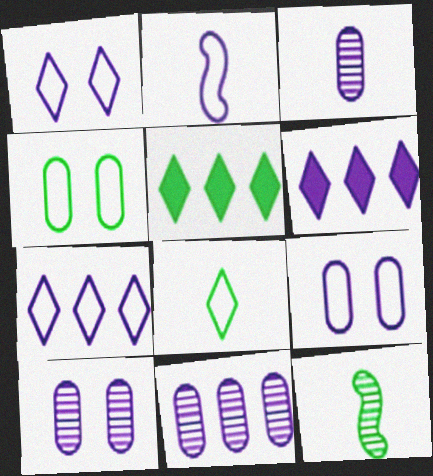[[2, 6, 10], 
[2, 7, 9], 
[3, 10, 11], 
[4, 5, 12]]